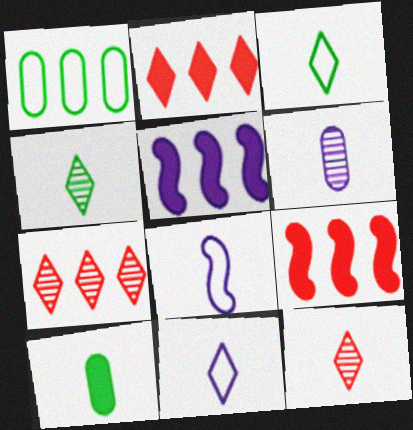[[1, 5, 7], 
[8, 10, 12]]